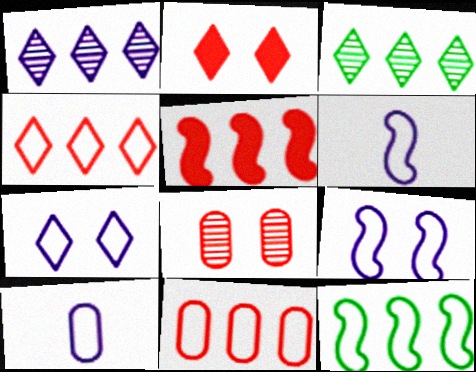[]